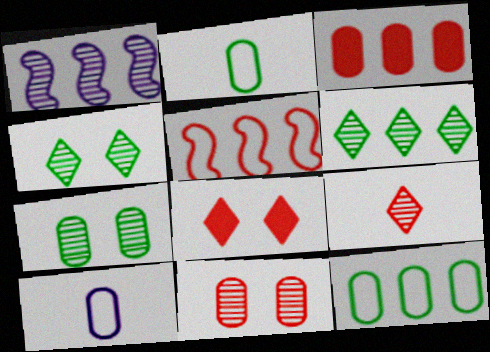[[1, 2, 8], 
[1, 7, 9], 
[3, 7, 10]]